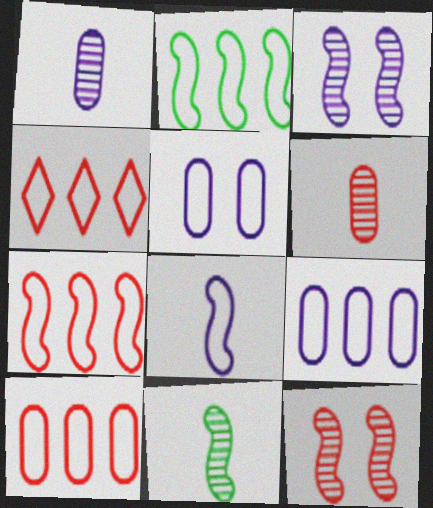[[2, 4, 9], 
[4, 7, 10]]